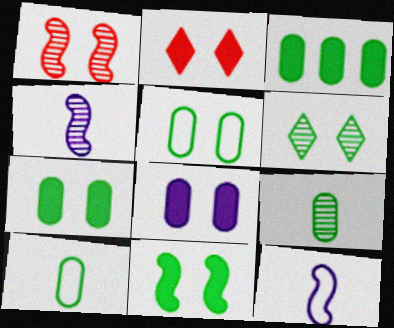[[2, 8, 11], 
[3, 5, 9], 
[5, 6, 11]]